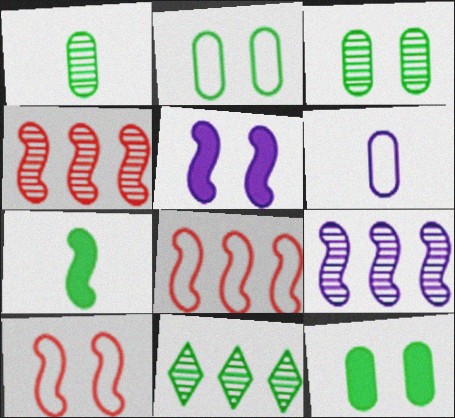[[2, 3, 12], 
[2, 7, 11], 
[7, 9, 10]]